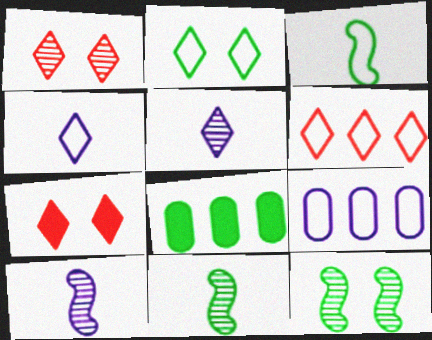[[2, 4, 6], 
[2, 8, 11], 
[7, 9, 11]]